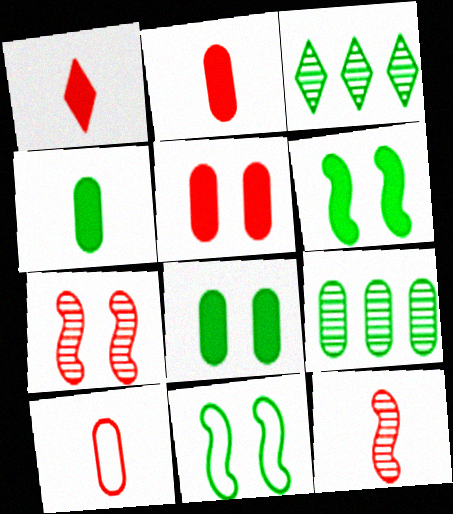[[1, 10, 12], 
[3, 4, 11]]